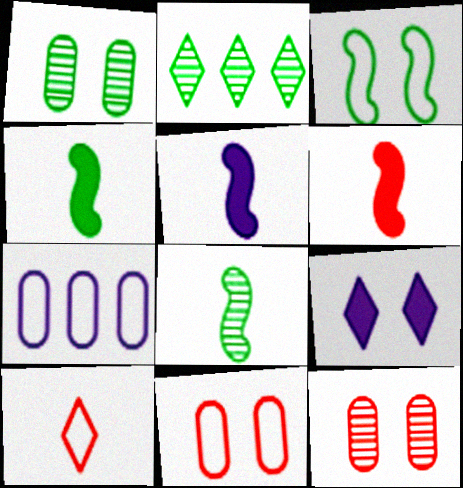[[1, 2, 8], 
[2, 5, 11], 
[2, 9, 10], 
[3, 7, 10], 
[3, 9, 12], 
[4, 5, 6]]